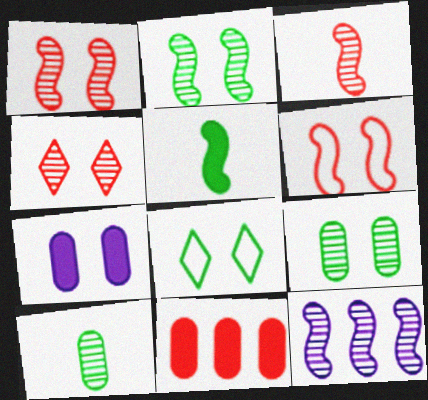[[1, 7, 8], 
[2, 3, 12], 
[4, 10, 12], 
[5, 6, 12]]